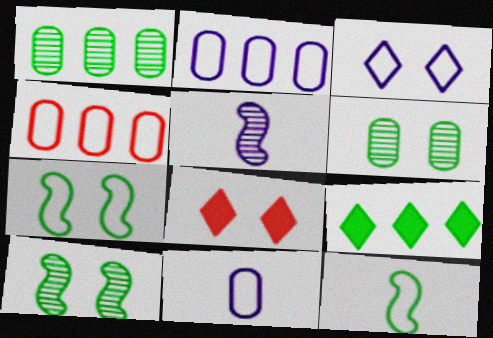[[3, 4, 12], 
[6, 9, 12]]